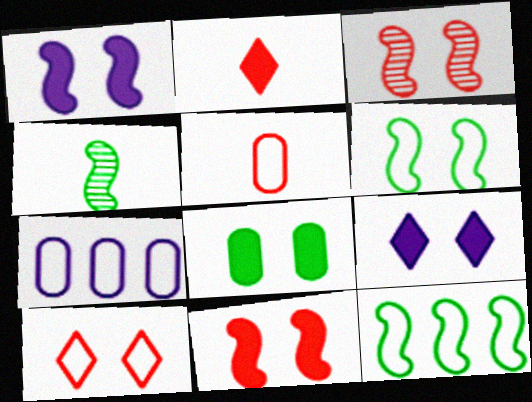[[1, 3, 6], 
[8, 9, 11]]